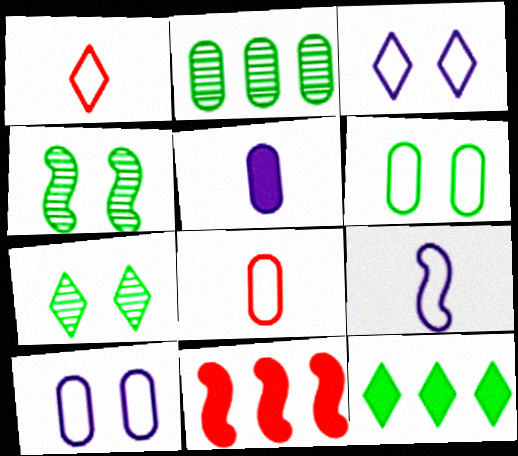[[4, 9, 11]]